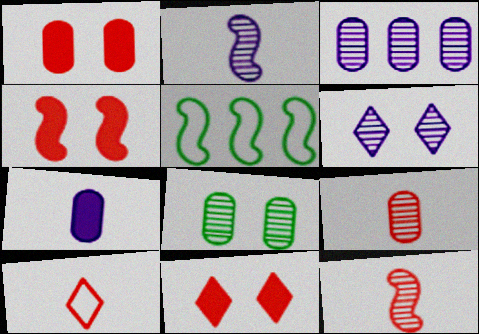[[1, 4, 11], 
[2, 3, 6], 
[2, 4, 5], 
[3, 8, 9]]